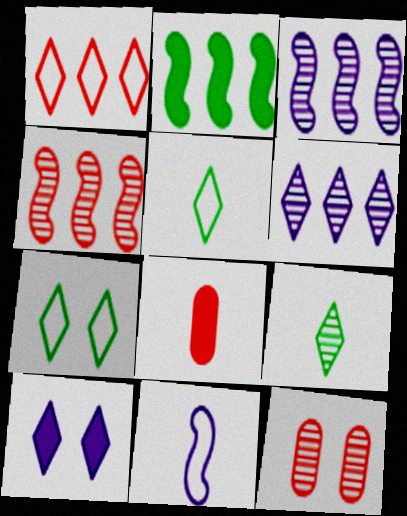[[1, 9, 10], 
[2, 8, 10], 
[3, 7, 8], 
[3, 9, 12], 
[8, 9, 11]]